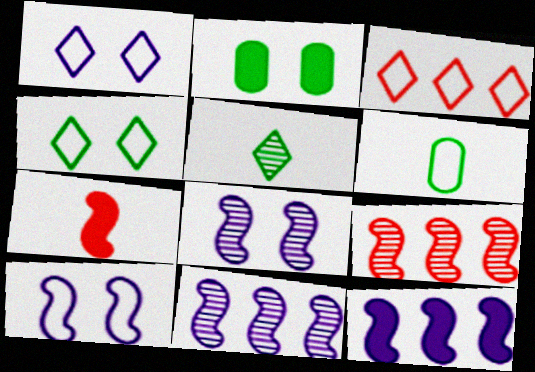[[3, 6, 10]]